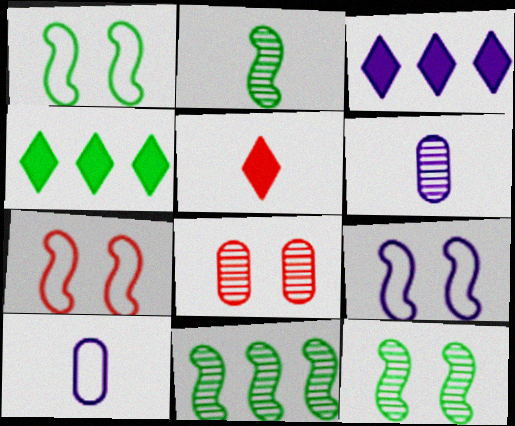[[1, 7, 9], 
[2, 5, 10], 
[2, 11, 12], 
[3, 6, 9], 
[4, 6, 7]]